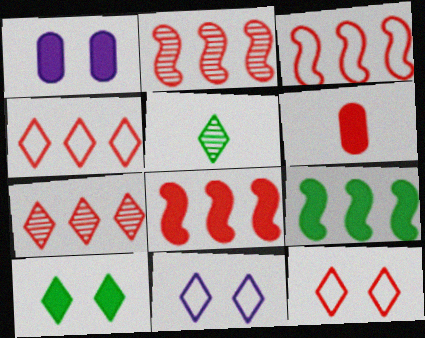[[1, 3, 5], 
[2, 3, 8], 
[2, 6, 12]]